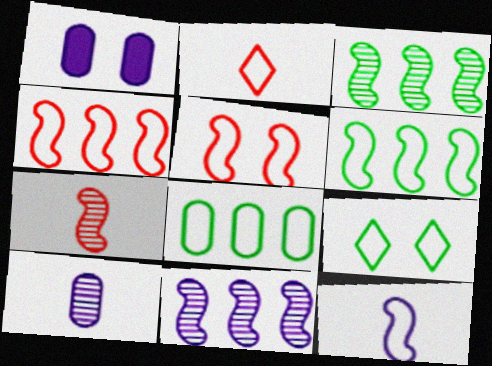[[1, 2, 3], 
[5, 6, 12]]